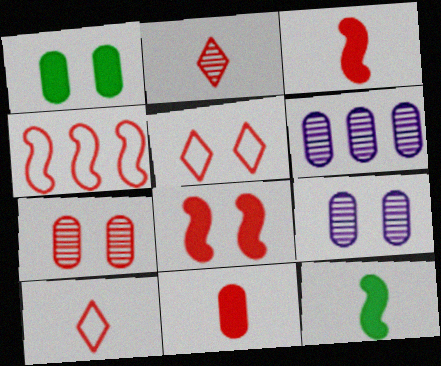[[5, 6, 12], 
[5, 7, 8]]